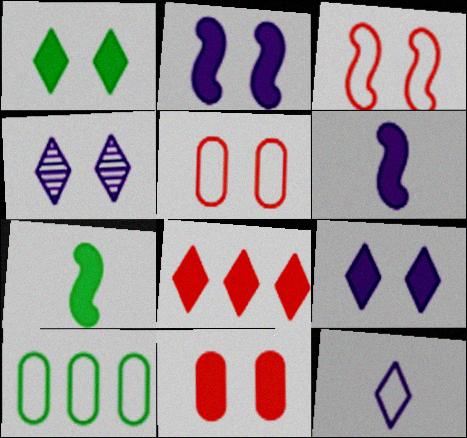[[1, 2, 11], 
[3, 10, 12]]